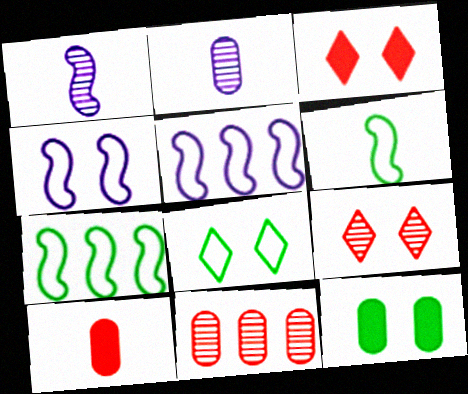[[2, 3, 7], 
[4, 9, 12]]